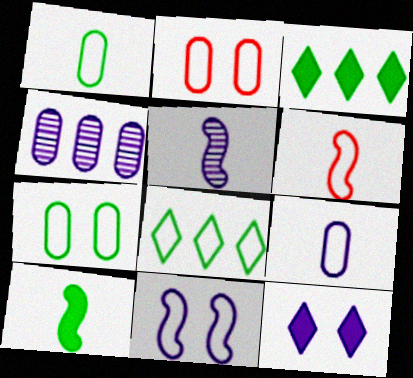[[2, 3, 5], 
[5, 6, 10]]